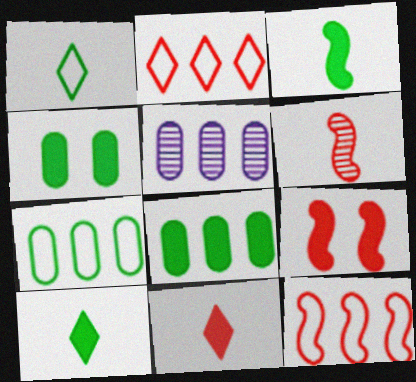[[1, 5, 9], 
[6, 9, 12]]